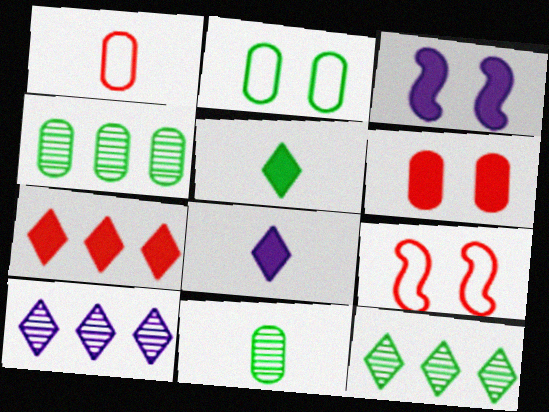[[1, 3, 12], 
[4, 8, 9]]